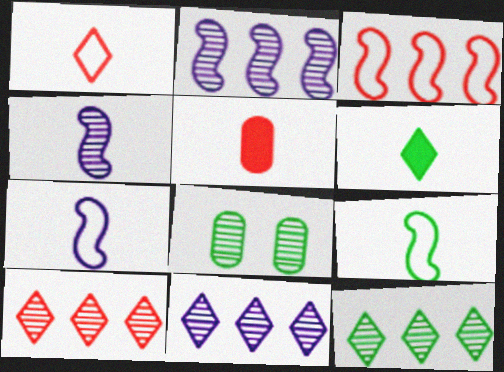[[4, 8, 10], 
[10, 11, 12]]